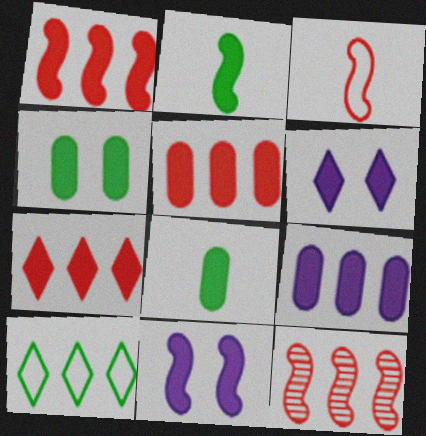[[1, 2, 11], 
[1, 5, 7], 
[1, 6, 8], 
[2, 5, 6], 
[7, 8, 11], 
[9, 10, 12]]